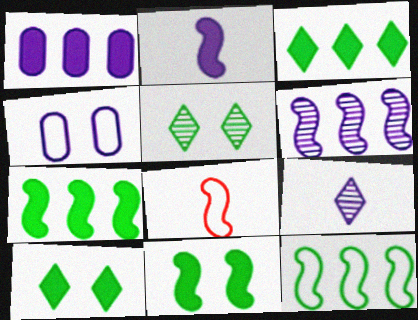[[1, 5, 8], 
[6, 8, 11]]